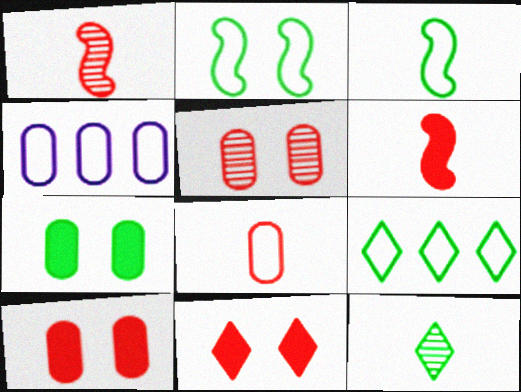[]